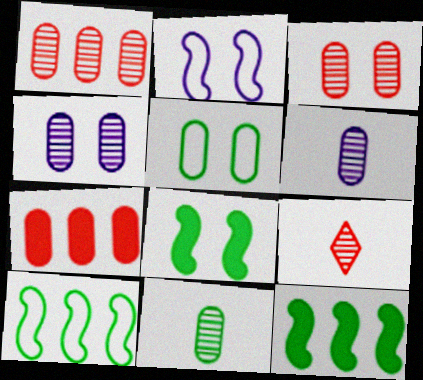[[1, 4, 11], 
[5, 6, 7]]